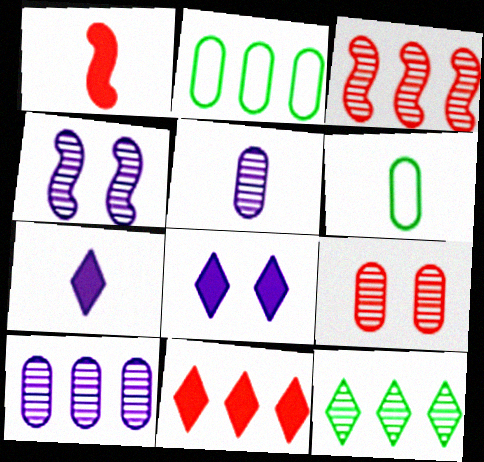[[3, 6, 8], 
[3, 10, 12], 
[4, 6, 11]]